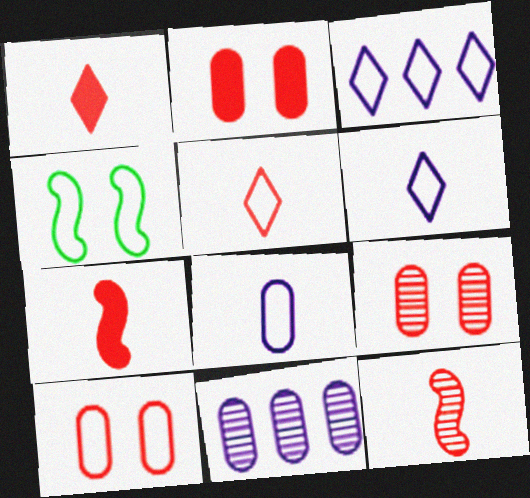[[1, 4, 11], 
[2, 9, 10]]